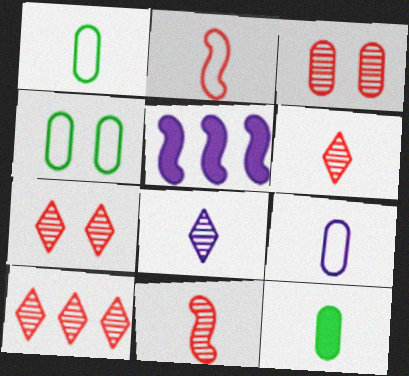[[1, 5, 7], 
[2, 8, 12], 
[3, 10, 11], 
[4, 5, 6], 
[6, 7, 10]]